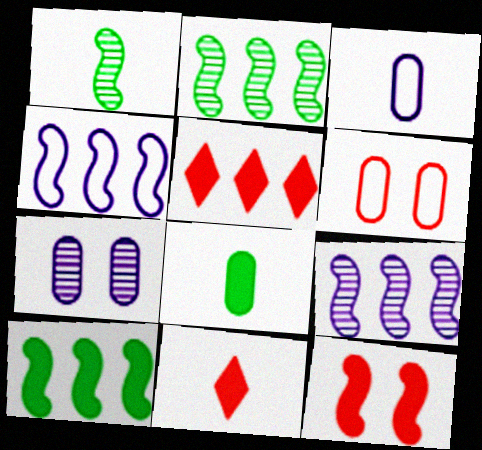[[1, 3, 11], 
[1, 4, 12]]